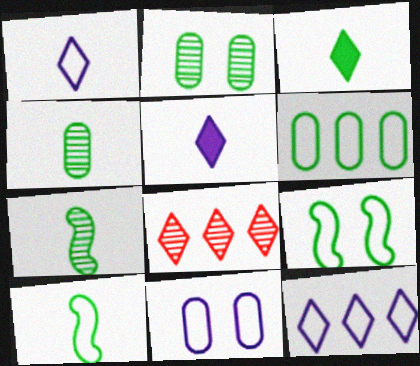[[3, 4, 10]]